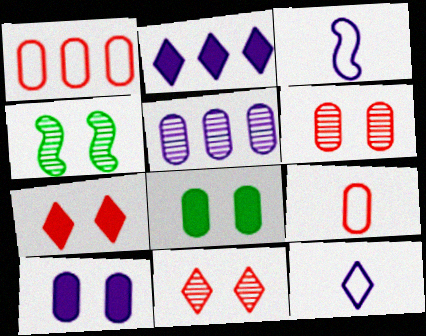[[2, 4, 9], 
[5, 8, 9]]